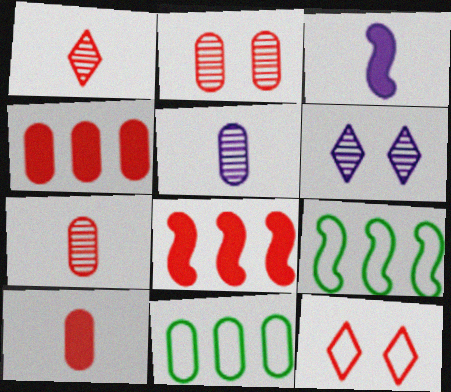[[6, 9, 10], 
[7, 8, 12]]